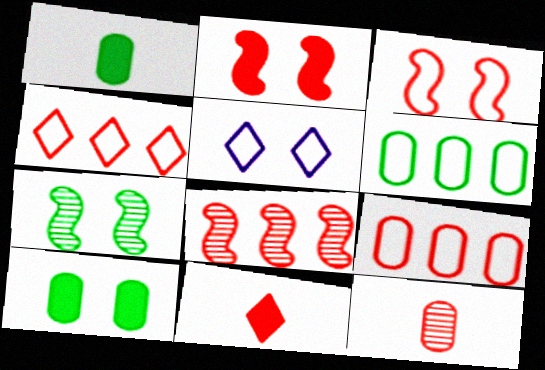[[1, 5, 8], 
[2, 4, 12]]